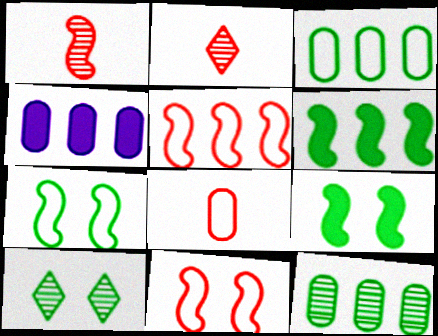[[2, 4, 7]]